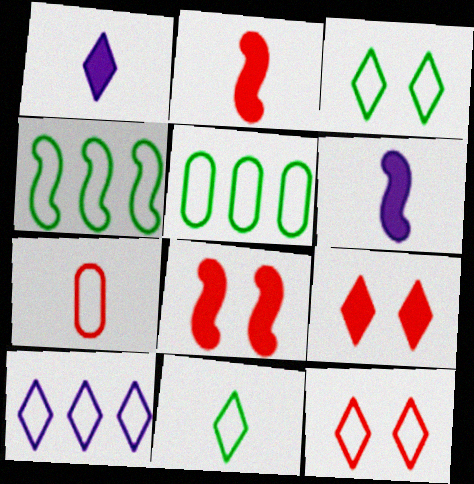[[10, 11, 12]]